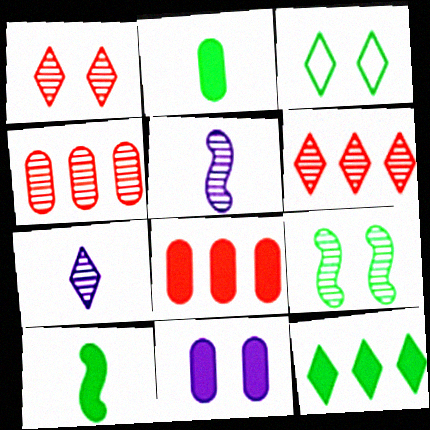[[2, 8, 11], 
[3, 5, 8], 
[4, 7, 9]]